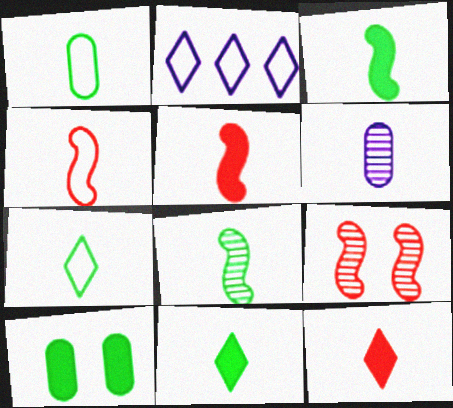[[1, 8, 11], 
[4, 6, 11], 
[5, 6, 7]]